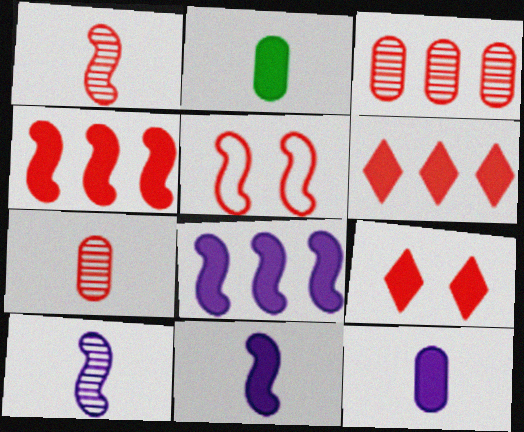[[1, 4, 5], 
[2, 8, 9], 
[5, 6, 7]]